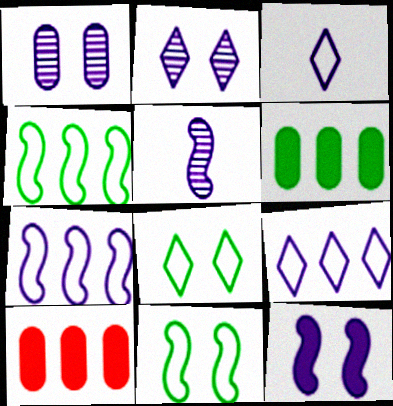[[5, 7, 12], 
[5, 8, 10]]